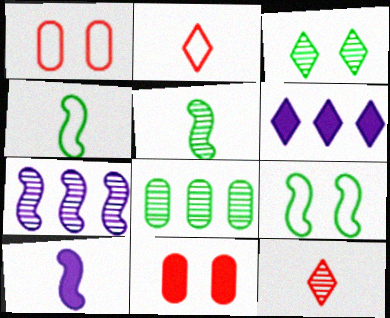[[1, 5, 6], 
[2, 3, 6], 
[3, 5, 8]]